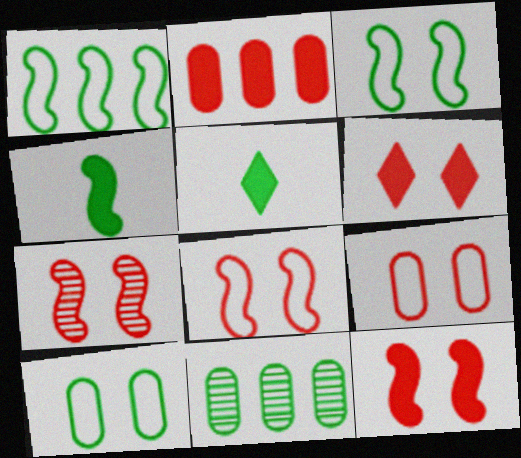[[3, 5, 11], 
[6, 7, 9], 
[7, 8, 12]]